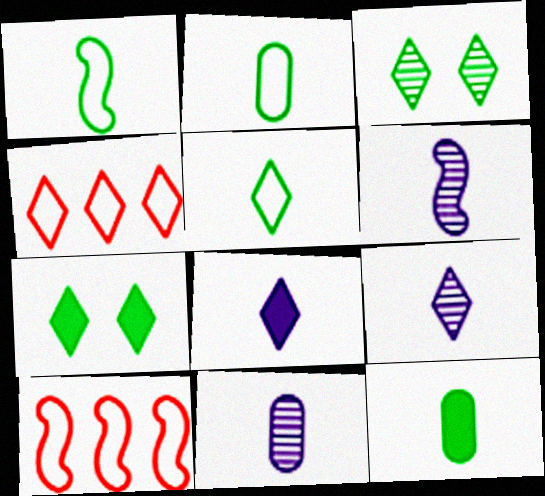[[1, 2, 5], 
[3, 4, 8], 
[4, 7, 9], 
[6, 9, 11], 
[7, 10, 11]]